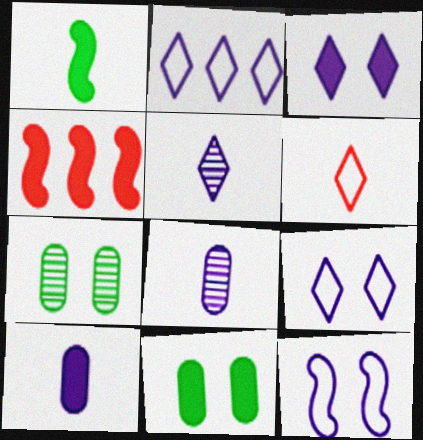[[1, 6, 8], 
[2, 3, 5]]